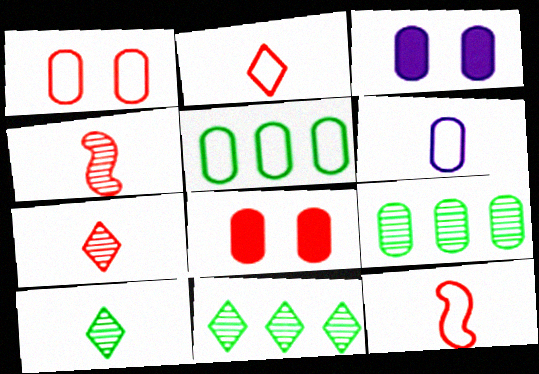[[1, 5, 6], 
[3, 11, 12], 
[6, 8, 9]]